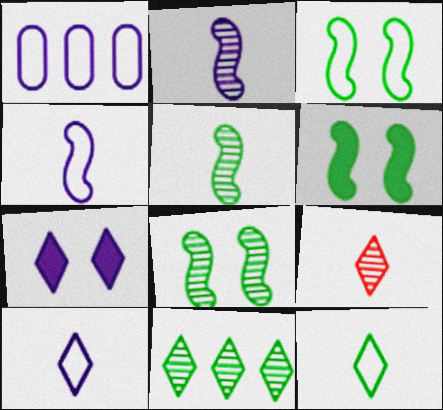[[1, 2, 7], 
[1, 6, 9], 
[3, 6, 8]]